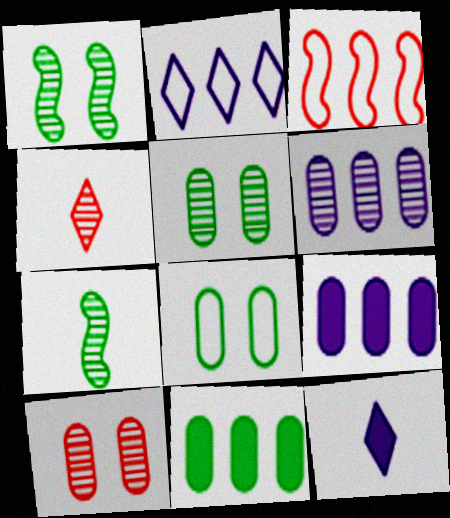[[1, 4, 6], 
[3, 5, 12]]